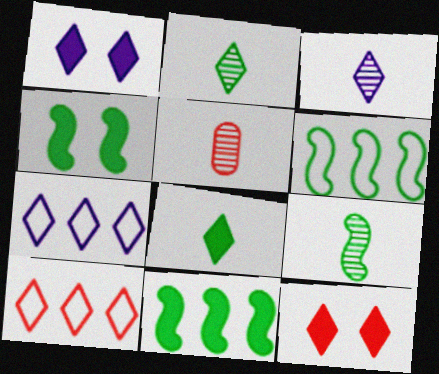[[1, 2, 10], 
[1, 3, 7], 
[1, 5, 6], 
[2, 7, 12], 
[3, 5, 9], 
[4, 5, 7], 
[4, 6, 9]]